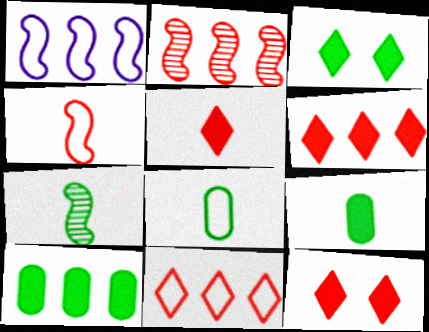[[5, 6, 12]]